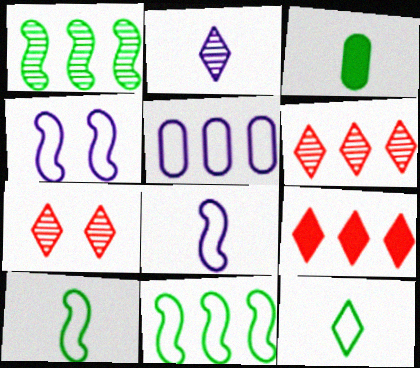[[1, 5, 9], 
[3, 4, 6]]